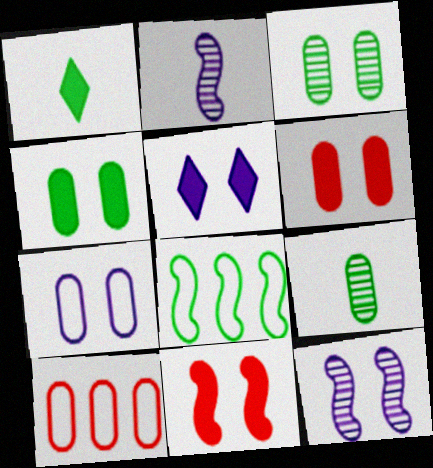[[1, 3, 8], 
[1, 10, 12], 
[2, 8, 11], 
[3, 6, 7], 
[4, 5, 11], 
[5, 7, 12]]